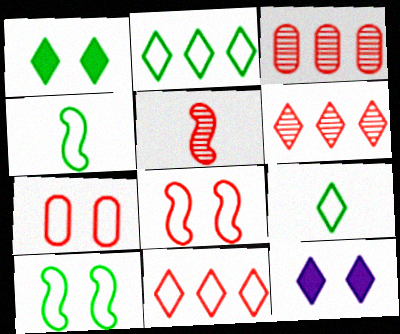[[3, 4, 12], 
[6, 9, 12]]